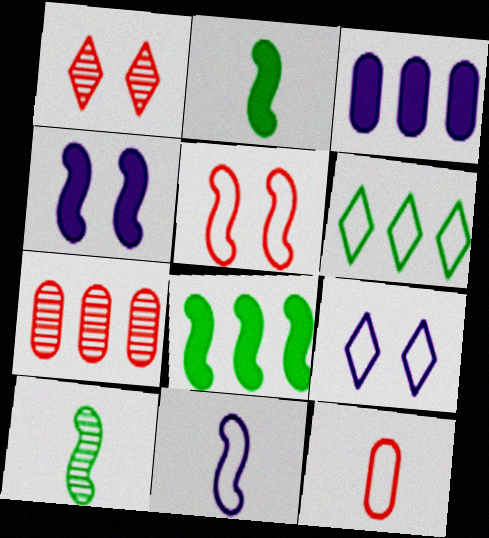[[2, 7, 9]]